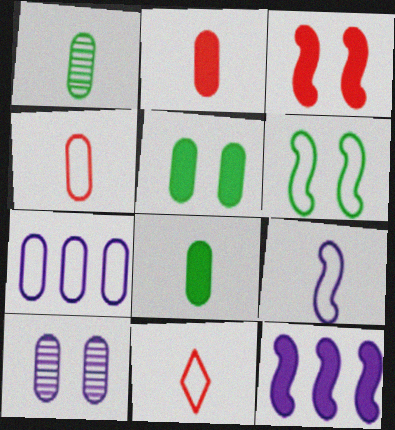[[6, 7, 11]]